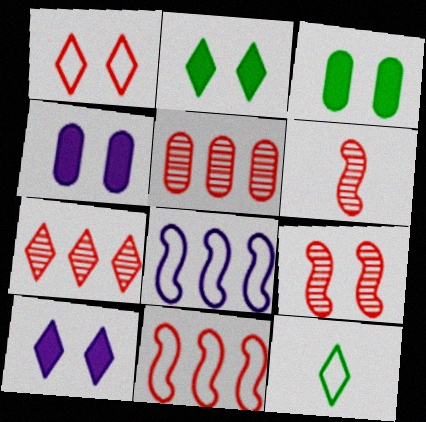[[7, 10, 12]]